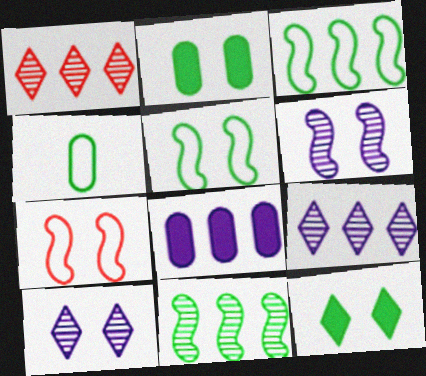[[1, 3, 8], 
[2, 7, 10], 
[4, 11, 12]]